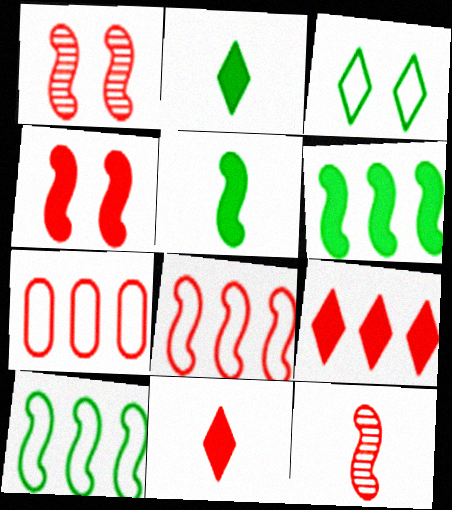[[1, 7, 11], 
[4, 8, 12]]